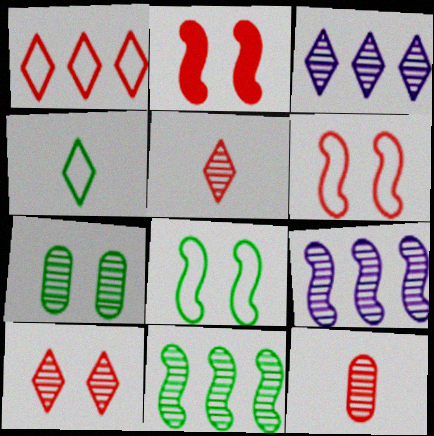[[1, 2, 12], 
[5, 7, 9]]